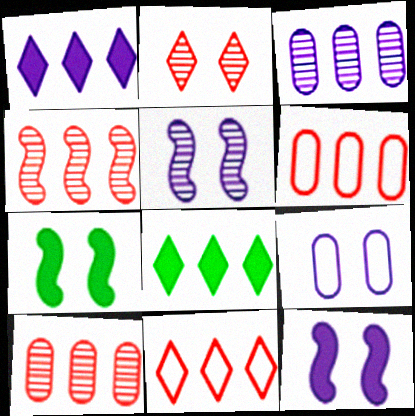[[2, 7, 9]]